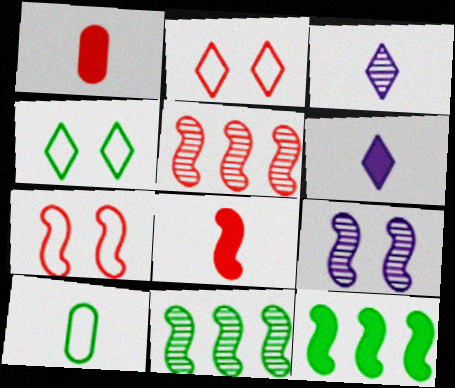[[1, 2, 5], 
[3, 8, 10], 
[5, 7, 8]]